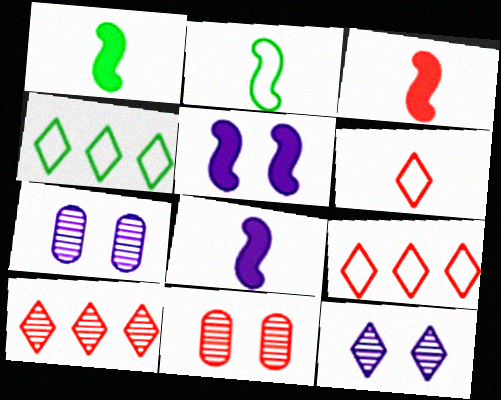[[1, 3, 8], 
[1, 7, 9], 
[3, 4, 7], 
[3, 9, 11], 
[4, 8, 11]]